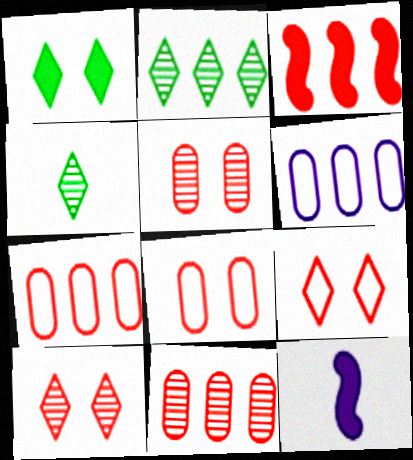[[2, 3, 6], 
[2, 8, 12]]